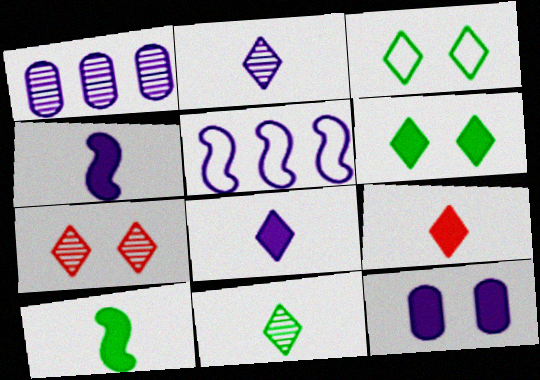[[2, 5, 12]]